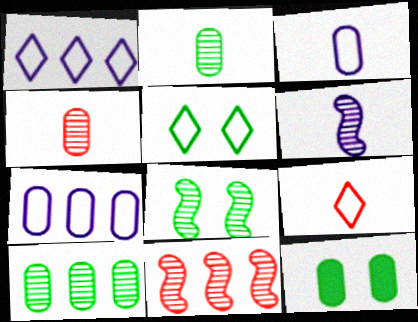[[1, 5, 9], 
[4, 7, 12], 
[5, 8, 12], 
[6, 8, 11]]